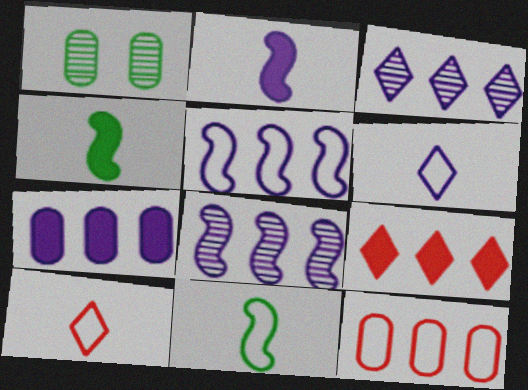[[3, 5, 7]]